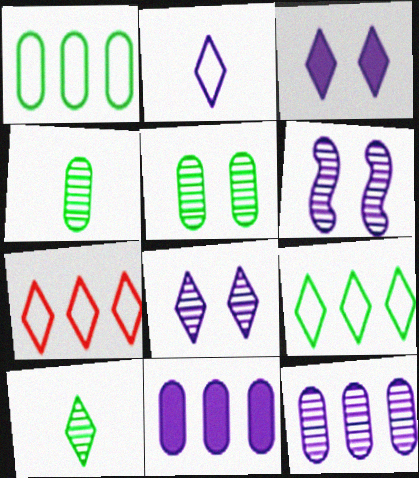[[2, 6, 11], 
[3, 7, 10]]